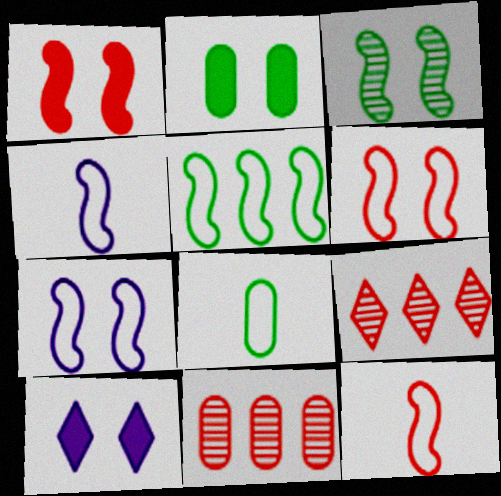[[1, 2, 10], 
[1, 3, 7], 
[2, 4, 9], 
[4, 5, 6], 
[5, 7, 12]]